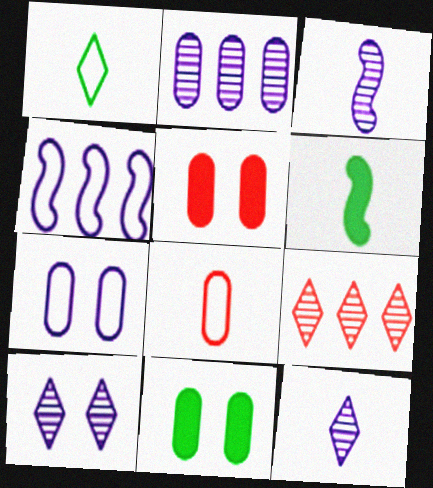[[2, 3, 10], 
[2, 8, 11], 
[6, 7, 9], 
[6, 8, 12]]